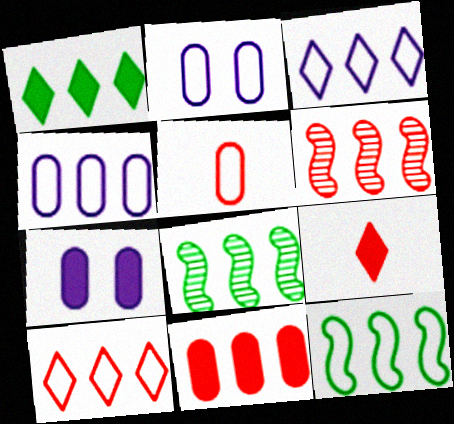[[1, 4, 6], 
[2, 8, 9], 
[3, 8, 11], 
[4, 10, 12], 
[6, 10, 11]]